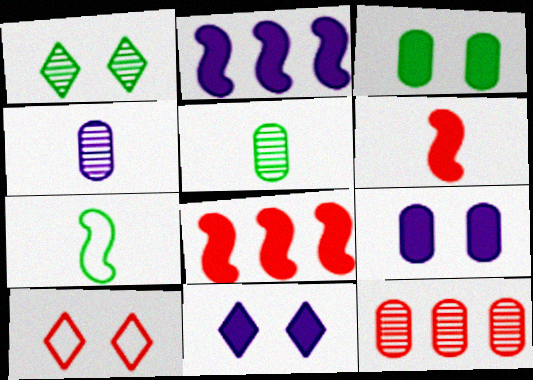[[1, 10, 11], 
[2, 5, 10], 
[6, 10, 12], 
[7, 11, 12]]